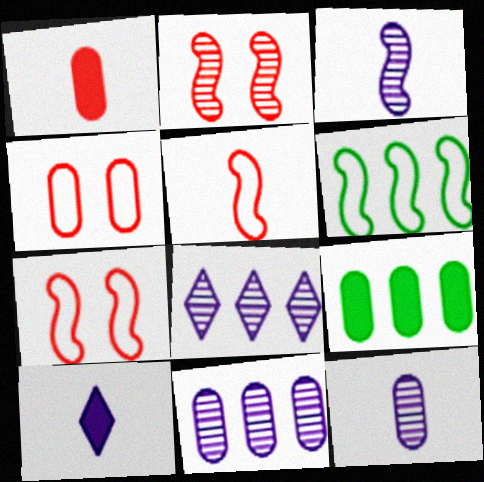[[4, 9, 12]]